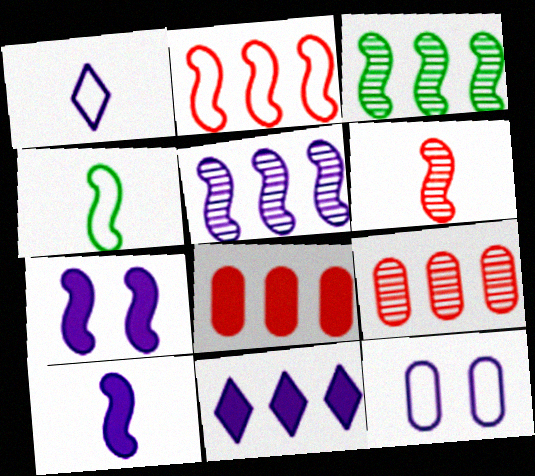[[4, 6, 10]]